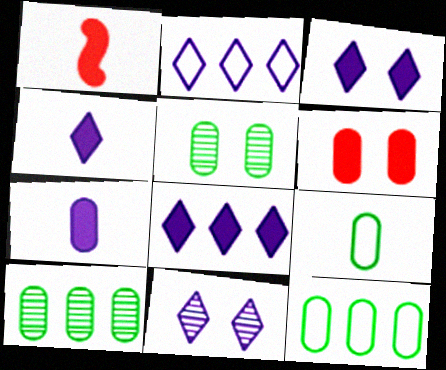[[1, 2, 5], 
[1, 11, 12], 
[2, 4, 11], 
[3, 4, 8]]